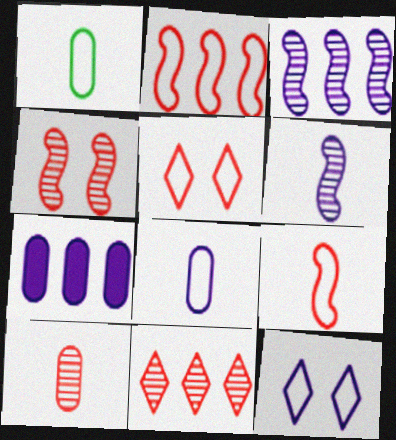[[1, 2, 12], 
[4, 10, 11], 
[6, 7, 12]]